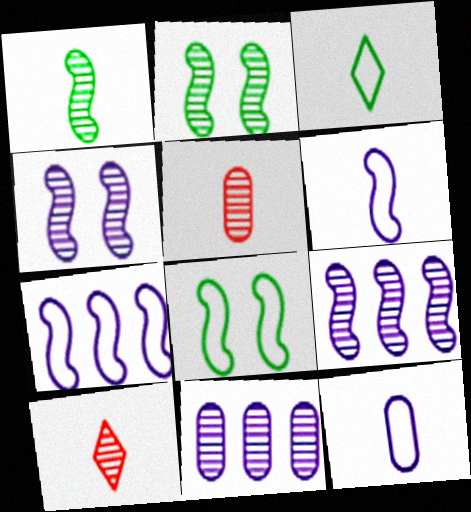[[2, 10, 11]]